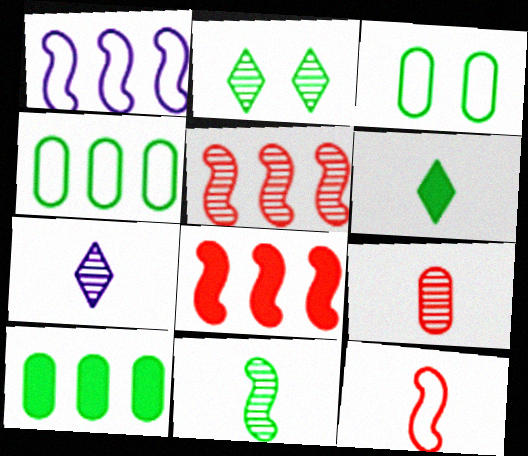[[3, 7, 8], 
[7, 9, 11]]